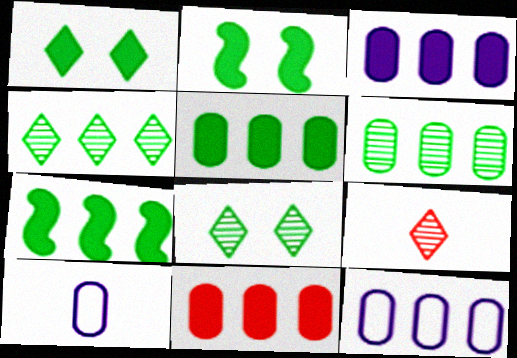[[2, 9, 12], 
[3, 5, 11], 
[6, 11, 12]]